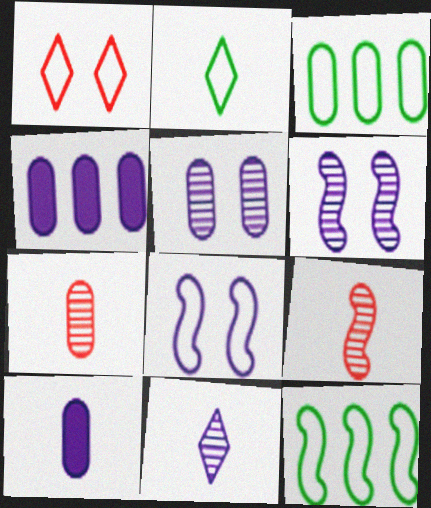[[2, 9, 10], 
[4, 8, 11]]